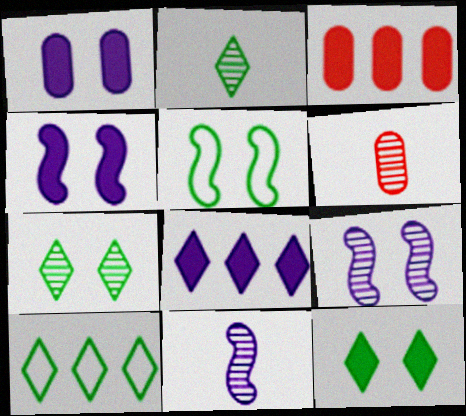[[2, 6, 11], 
[2, 10, 12], 
[4, 6, 10], 
[5, 6, 8]]